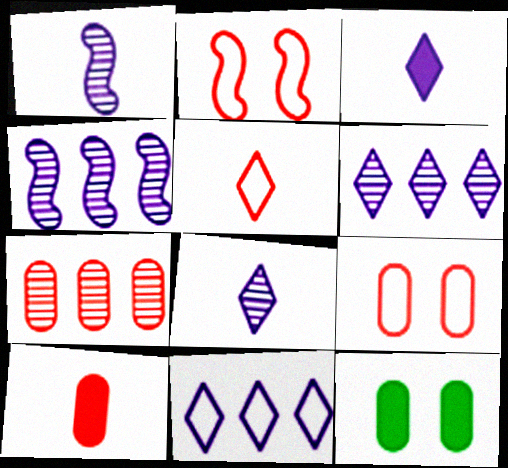[[4, 5, 12], 
[7, 9, 10]]